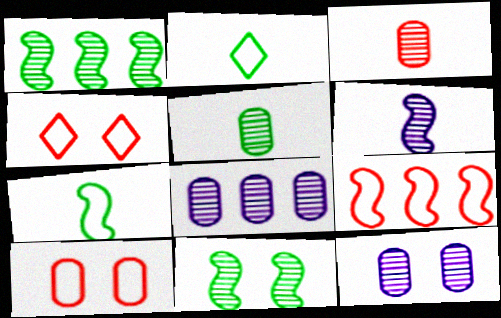[]